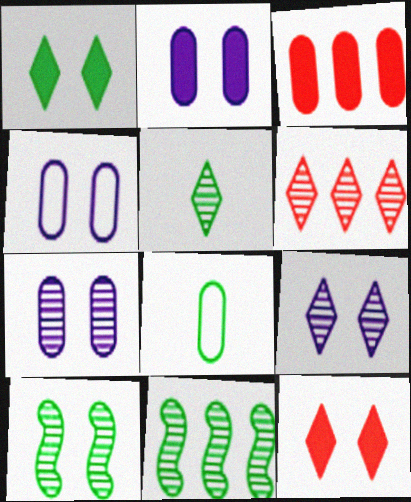[[1, 8, 11], 
[2, 4, 7], 
[3, 7, 8], 
[4, 10, 12], 
[5, 6, 9]]